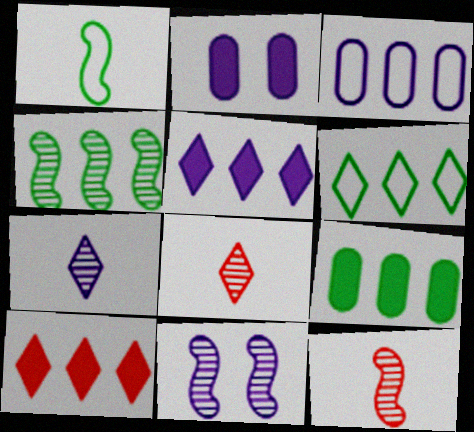[[2, 6, 12], 
[3, 4, 10], 
[4, 6, 9], 
[4, 11, 12]]